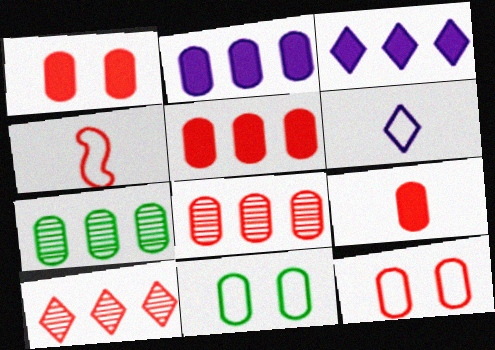[[1, 4, 10], 
[1, 5, 9], 
[8, 9, 12]]